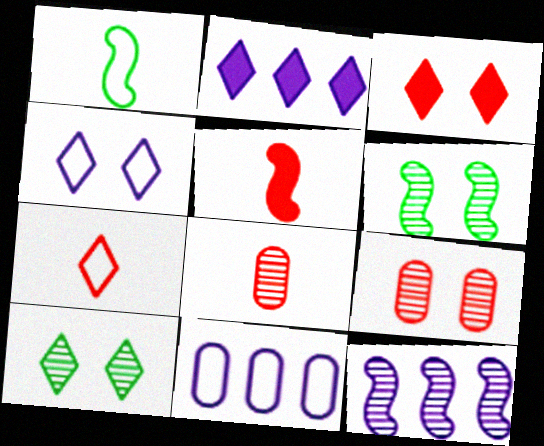[[1, 2, 9], 
[2, 7, 10], 
[2, 11, 12], 
[3, 4, 10], 
[5, 7, 8], 
[5, 10, 11], 
[8, 10, 12]]